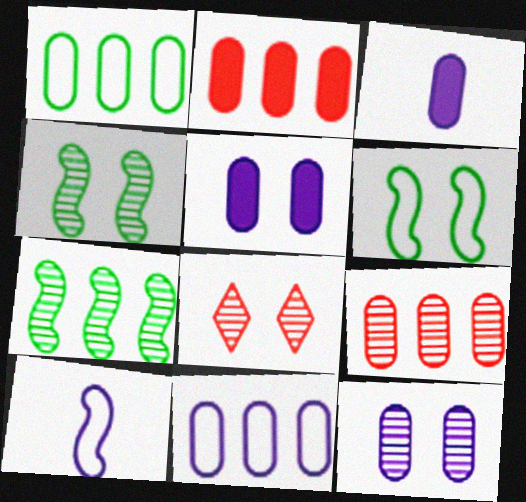[[3, 11, 12], 
[4, 8, 12], 
[5, 6, 8]]